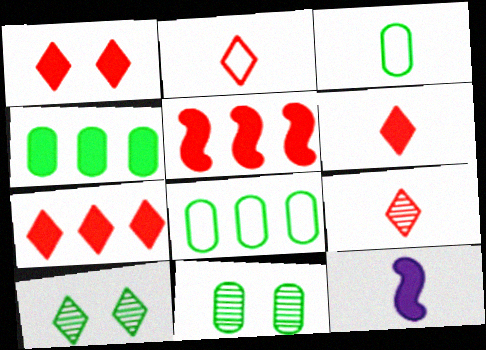[[1, 4, 12], 
[1, 6, 7], 
[2, 6, 9], 
[3, 4, 11], 
[3, 9, 12]]